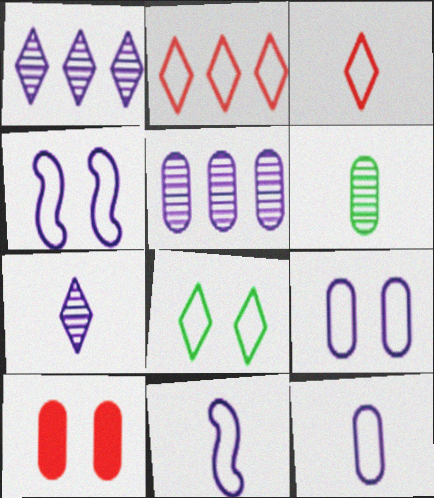[]